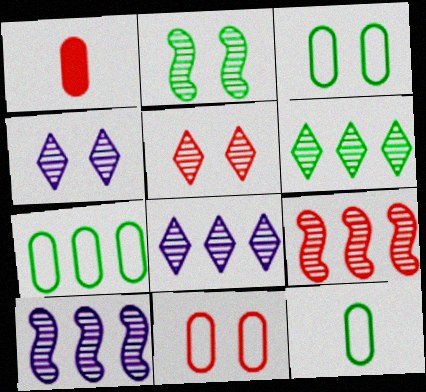[[3, 7, 12]]